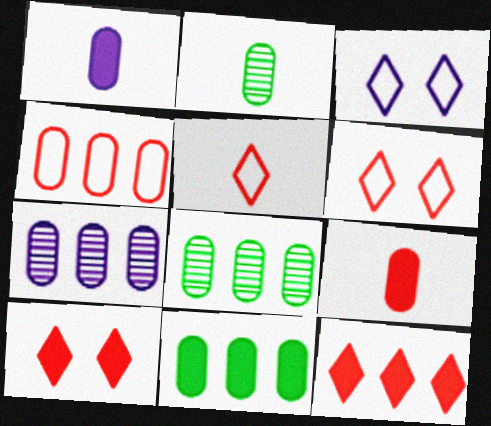[[4, 7, 11]]